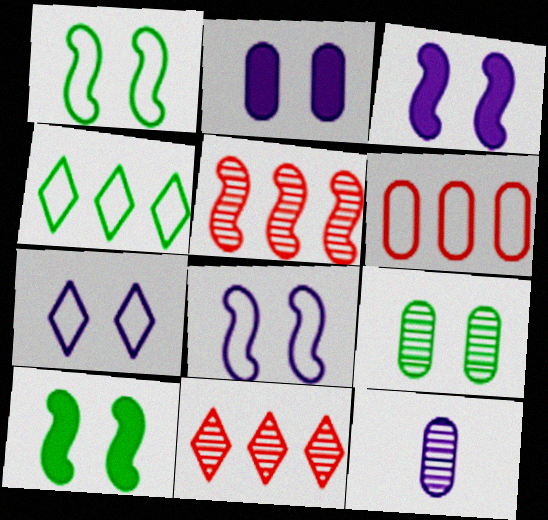[]